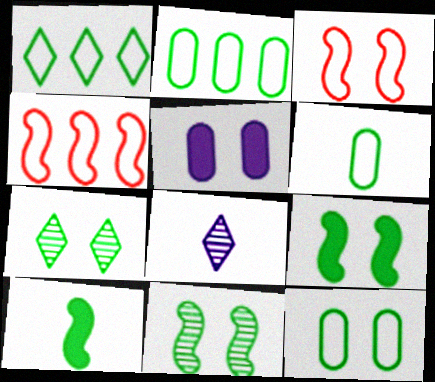[[2, 6, 12], 
[2, 7, 10], 
[3, 5, 7], 
[7, 9, 12]]